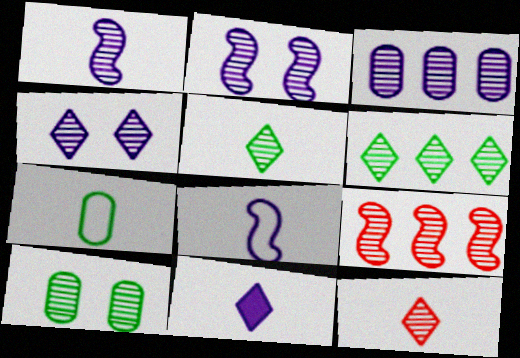[[1, 3, 4], 
[3, 6, 9], 
[4, 6, 12]]